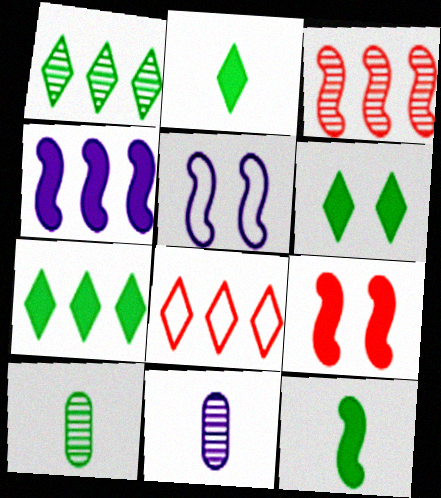[[2, 6, 7], 
[3, 5, 12], 
[4, 9, 12]]